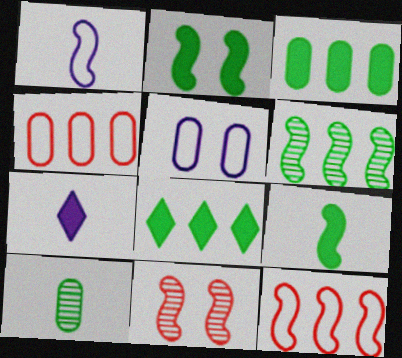[]